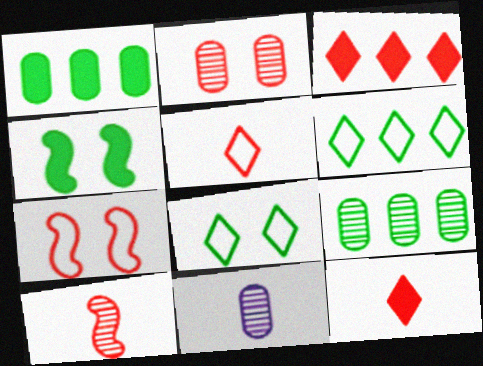[[2, 9, 11]]